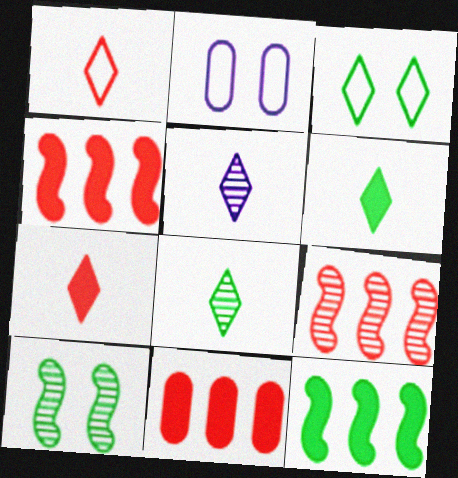[[1, 5, 6], 
[2, 4, 8], 
[2, 6, 9]]